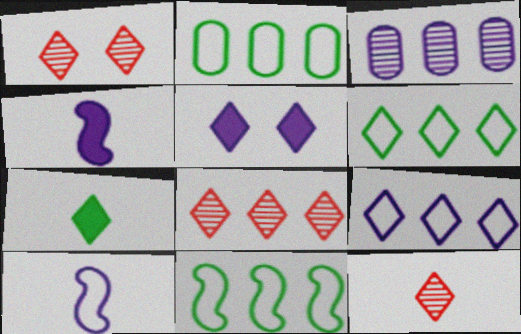[[1, 2, 4], 
[1, 7, 9], 
[1, 8, 12], 
[2, 6, 11], 
[3, 5, 10], 
[5, 6, 12]]